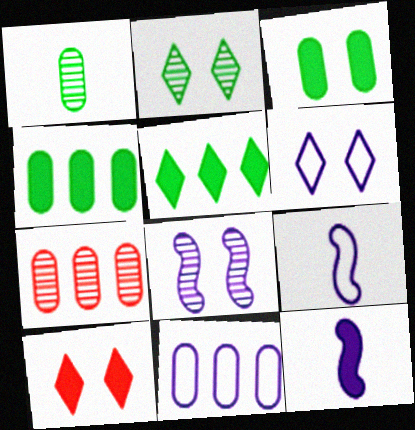[[2, 6, 10], 
[4, 7, 11], 
[4, 10, 12], 
[6, 9, 11]]